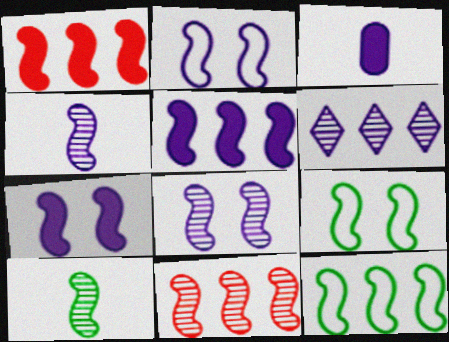[[1, 2, 10], 
[1, 4, 9], 
[2, 3, 6], 
[2, 4, 5], 
[2, 7, 8], 
[5, 11, 12], 
[8, 10, 11]]